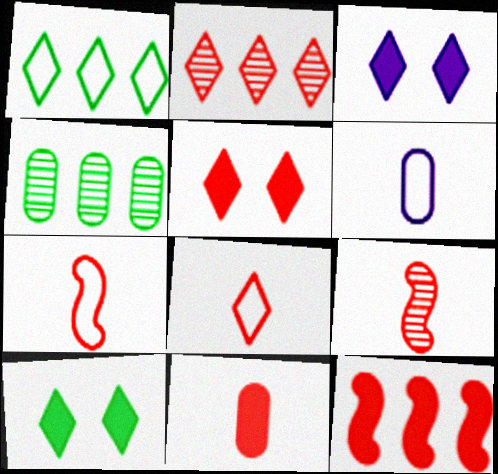[[2, 5, 8], 
[3, 4, 7], 
[3, 5, 10], 
[5, 11, 12], 
[8, 9, 11]]